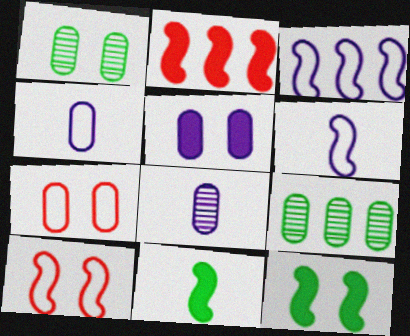[[1, 5, 7]]